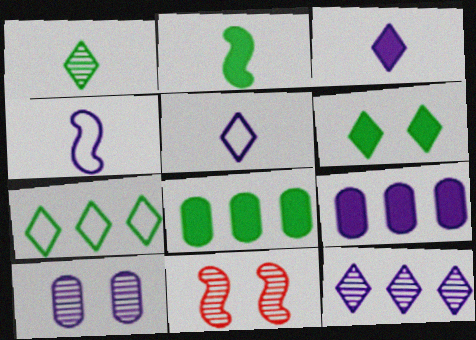[[1, 6, 7], 
[2, 6, 8], 
[5, 8, 11]]